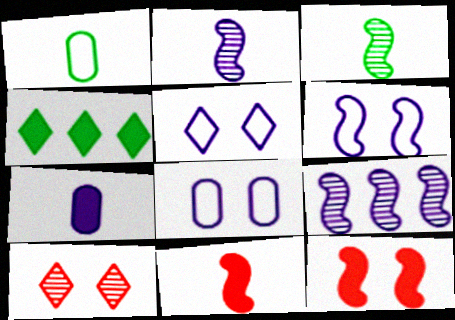[[4, 7, 12], 
[5, 6, 8], 
[5, 7, 9]]